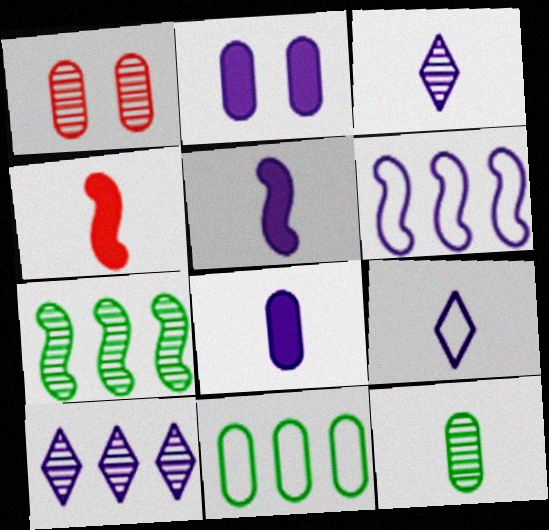[[1, 3, 7], 
[1, 8, 11], 
[2, 3, 6], 
[4, 9, 12]]